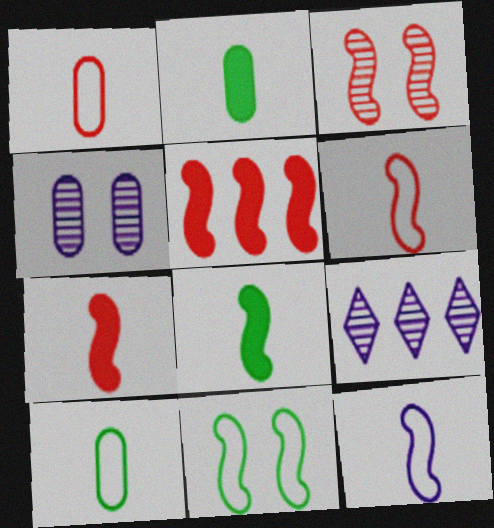[[3, 5, 6]]